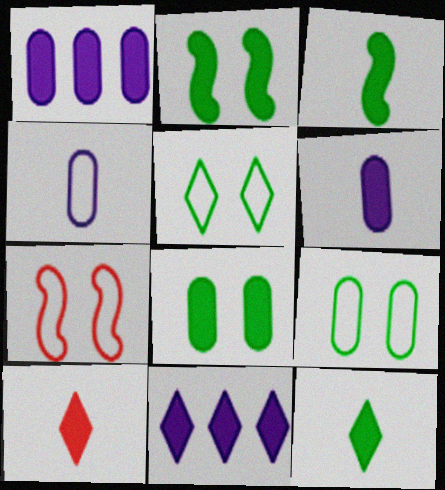[[1, 2, 10], 
[3, 6, 10]]